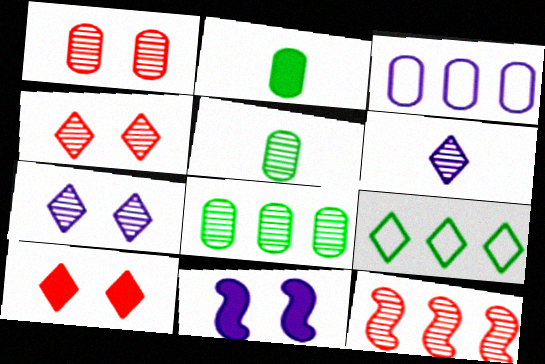[[1, 2, 3], 
[3, 6, 11], 
[5, 7, 12], 
[6, 9, 10]]